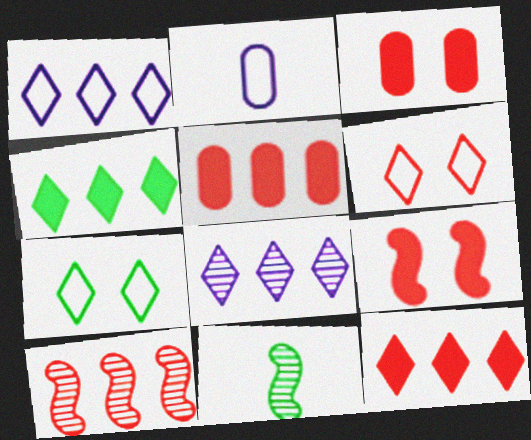[[1, 3, 11]]